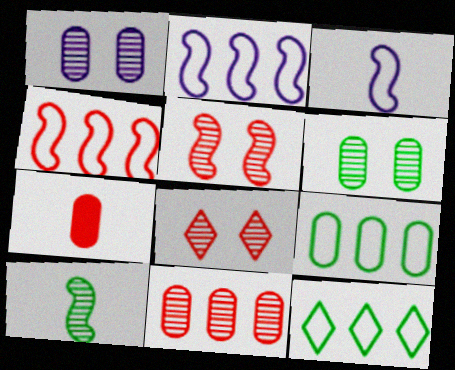[[1, 7, 9], 
[4, 7, 8]]